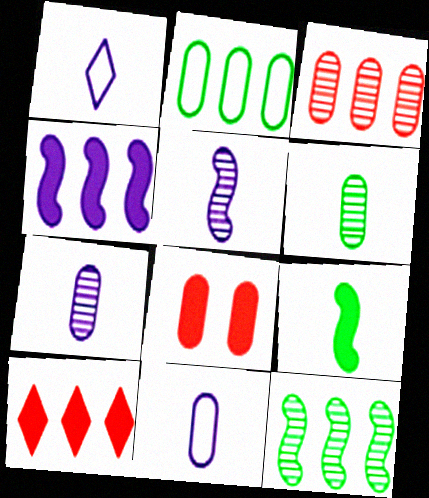[[1, 8, 12], 
[2, 7, 8]]